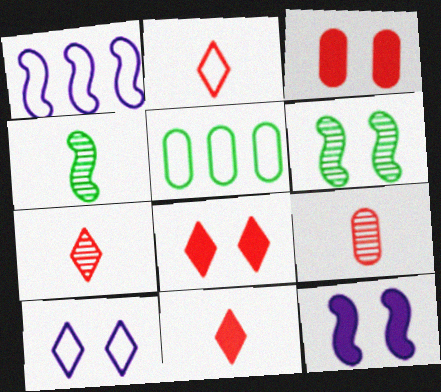[[2, 7, 11], 
[3, 6, 10], 
[5, 7, 12]]